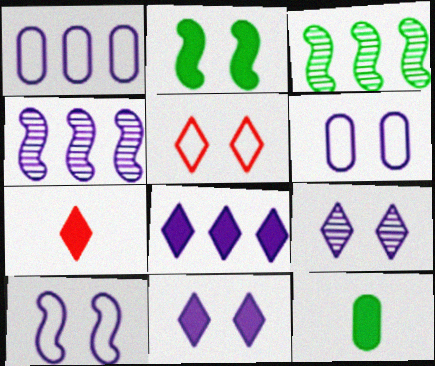[[1, 4, 8], 
[3, 6, 7], 
[4, 5, 12]]